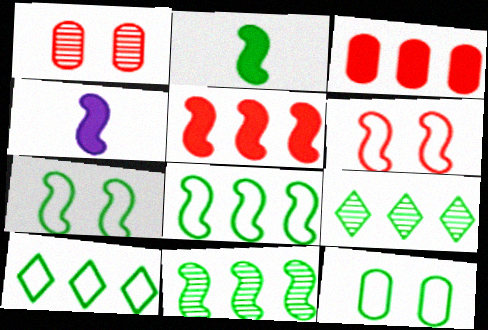[[1, 4, 10], 
[2, 7, 11], 
[2, 9, 12], 
[4, 6, 11]]